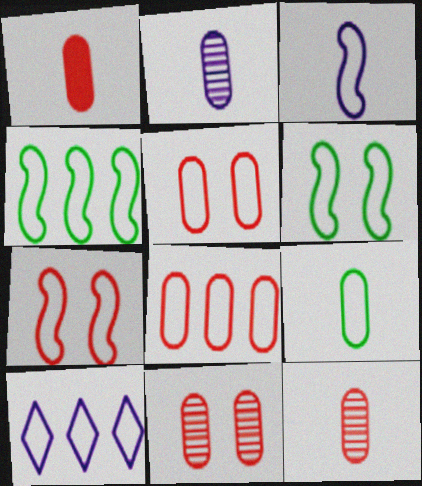[[1, 2, 9], 
[1, 8, 11], 
[3, 4, 7], 
[4, 8, 10], 
[7, 9, 10]]